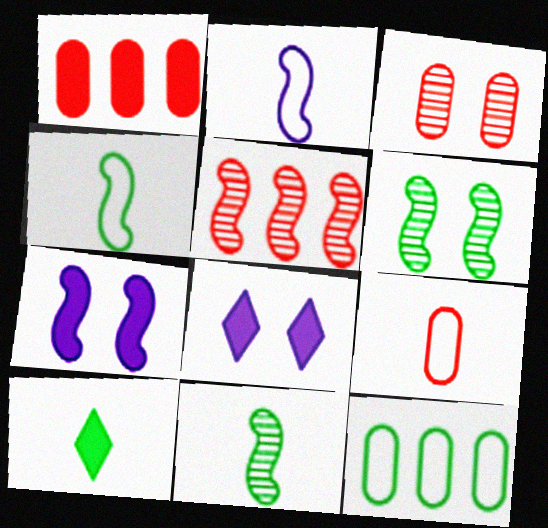[[1, 3, 9], 
[1, 7, 10], 
[4, 5, 7], 
[6, 10, 12]]